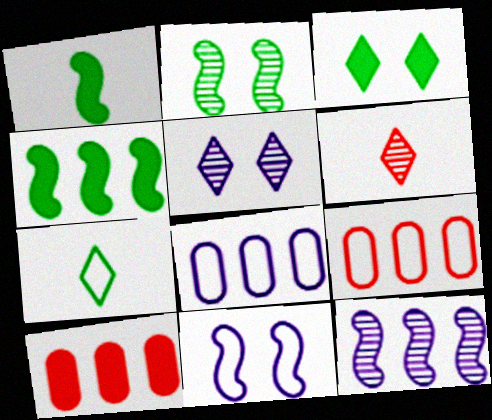[[1, 5, 9], 
[7, 9, 11]]